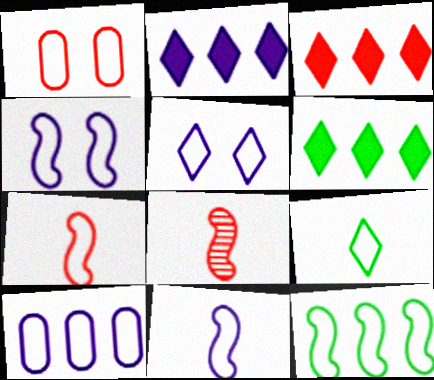[[1, 3, 8], 
[2, 3, 6], 
[4, 7, 12], 
[5, 10, 11]]